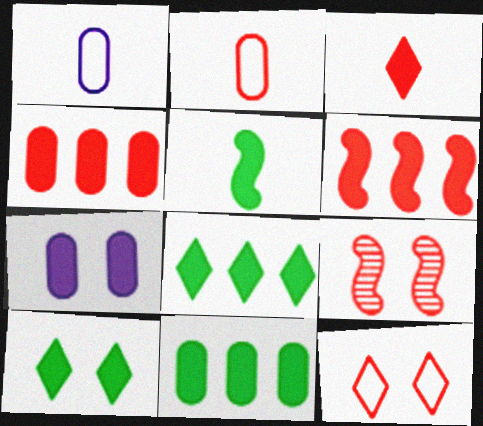[[1, 8, 9], 
[5, 10, 11]]